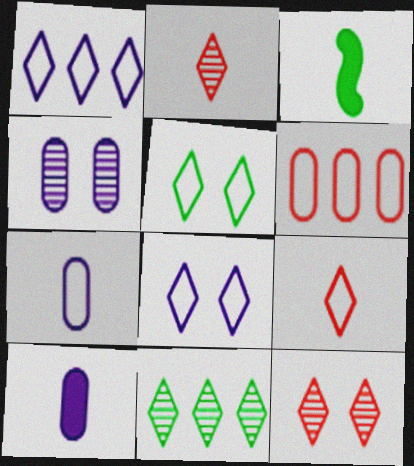[[1, 5, 9], 
[2, 3, 7]]